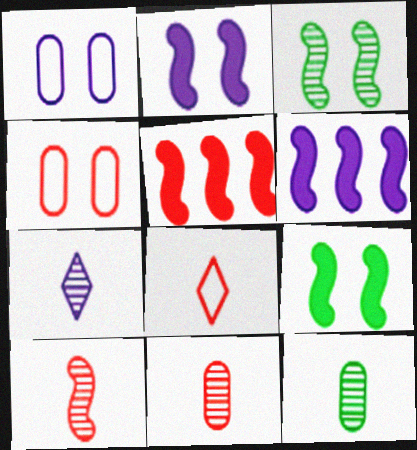[[1, 6, 7], 
[7, 10, 12]]